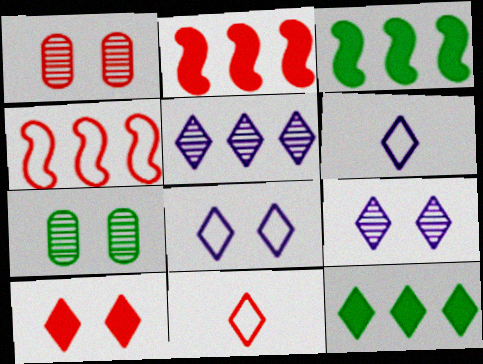[[1, 2, 11], 
[1, 3, 6], 
[2, 6, 7], 
[9, 11, 12]]